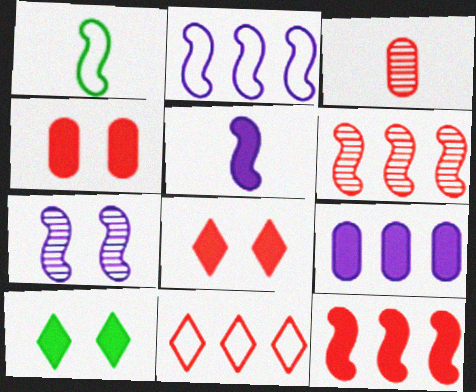[[1, 7, 12], 
[2, 3, 10], 
[2, 5, 7]]